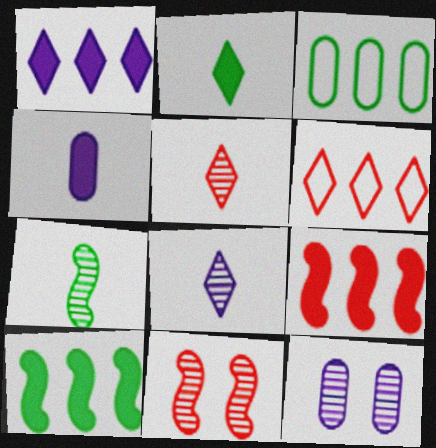[]